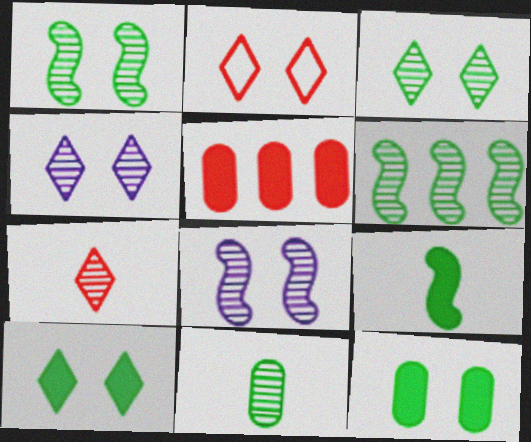[[2, 4, 10], 
[2, 8, 12], 
[3, 6, 11]]